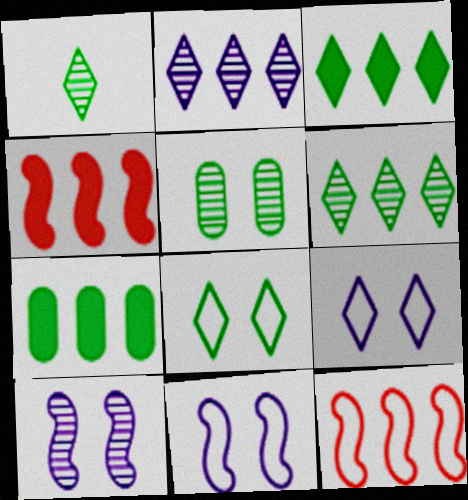[[1, 3, 8], 
[2, 7, 12]]